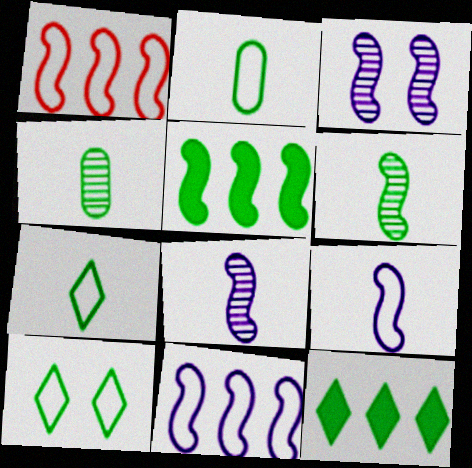[[4, 5, 10]]